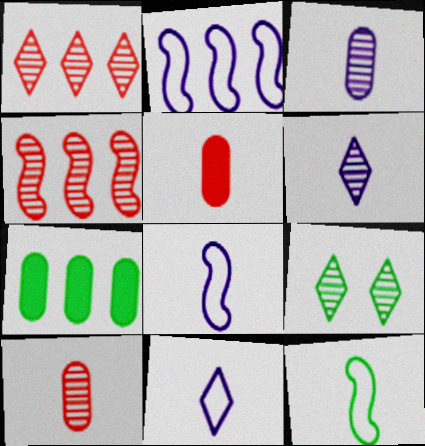[[1, 2, 7], 
[1, 6, 9], 
[2, 5, 9], 
[3, 4, 9], 
[5, 6, 12], 
[7, 9, 12]]